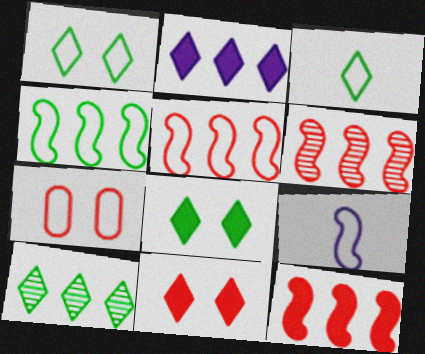[[3, 8, 10], 
[5, 6, 12]]